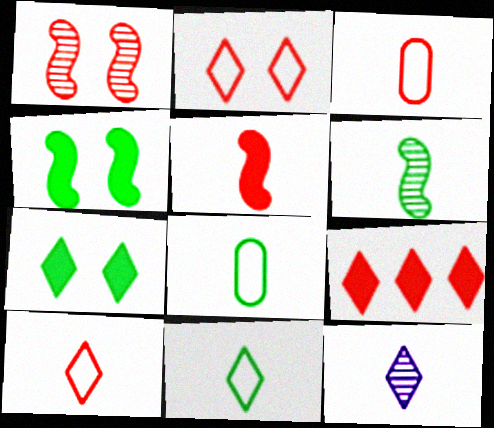[[1, 3, 9], 
[5, 8, 12]]